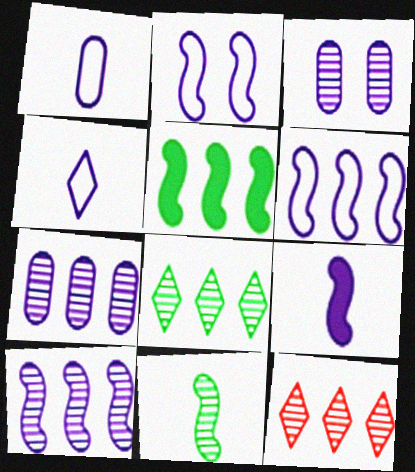[[2, 9, 10], 
[3, 11, 12]]